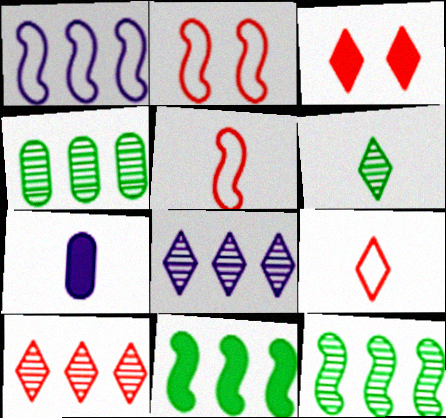[[3, 7, 11], 
[3, 9, 10], 
[5, 6, 7]]